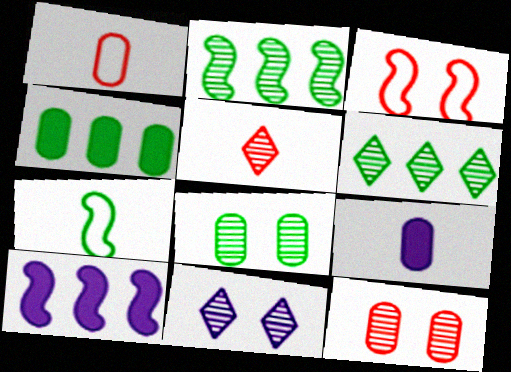[[3, 6, 9], 
[5, 6, 11], 
[5, 7, 9]]